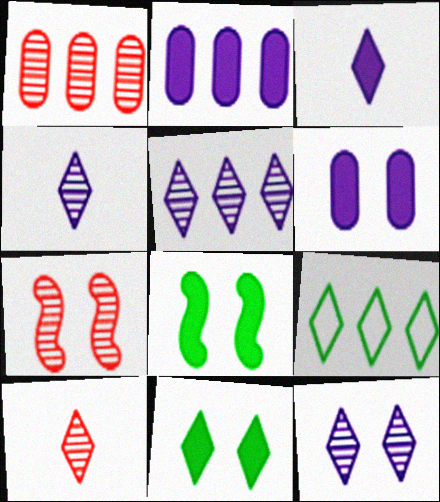[[1, 7, 10], 
[4, 5, 12]]